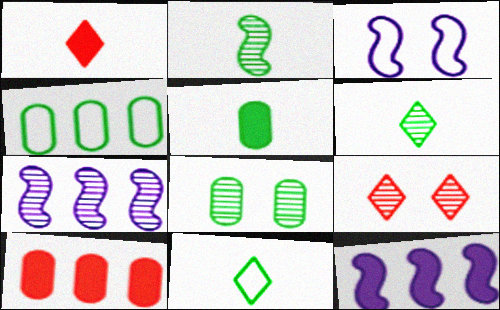[[2, 5, 11], 
[3, 6, 10], 
[4, 5, 8]]